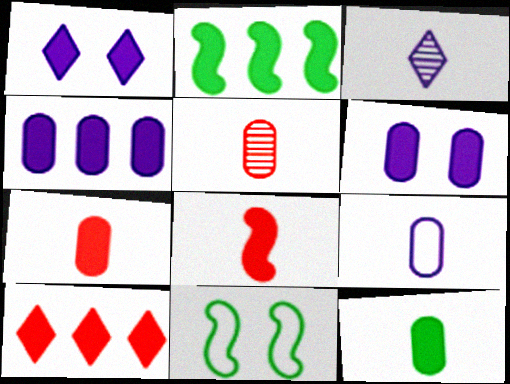[[1, 2, 7], 
[2, 4, 10], 
[5, 9, 12]]